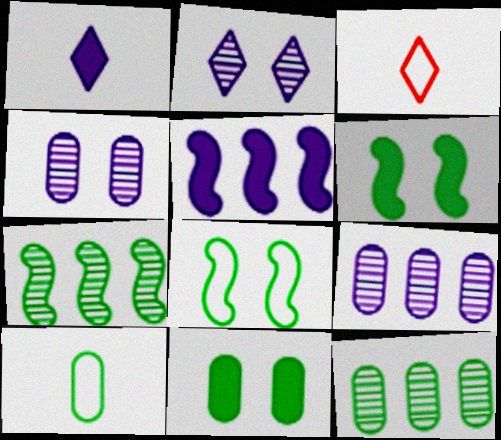[[3, 6, 9], 
[10, 11, 12]]